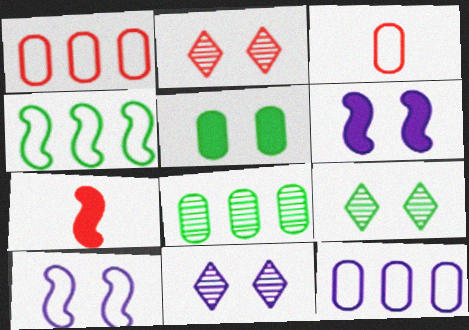[[1, 2, 7], 
[2, 5, 10], 
[2, 9, 11], 
[7, 9, 12]]